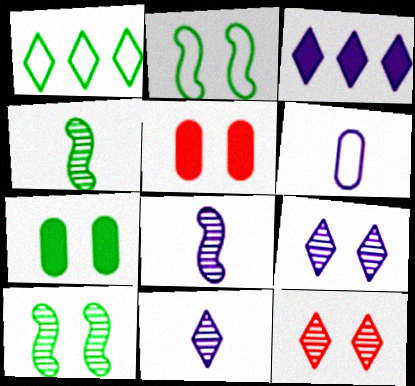[[1, 4, 7], 
[1, 5, 8], 
[2, 5, 9]]